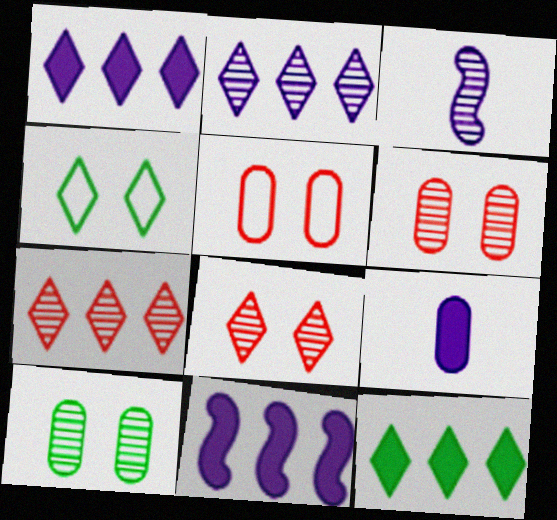[[3, 5, 12], 
[3, 7, 10]]